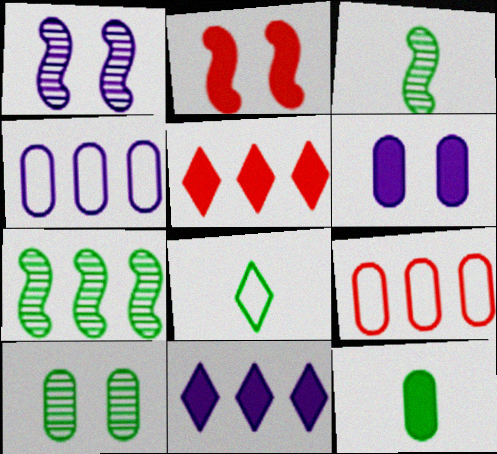[[2, 11, 12], 
[3, 8, 12], 
[4, 5, 7], 
[7, 9, 11]]